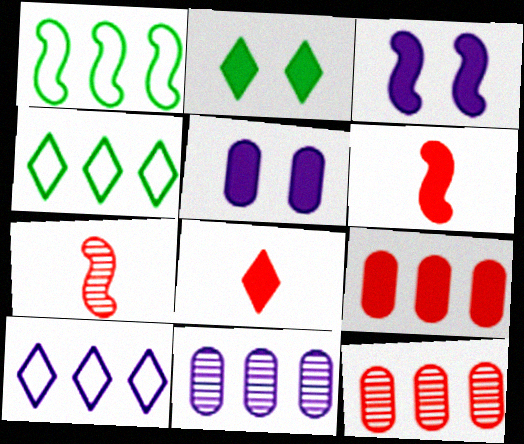[[1, 3, 7], 
[4, 5, 7]]